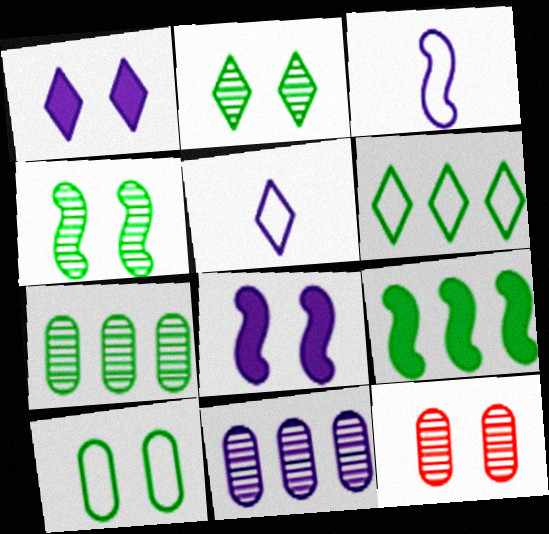[[1, 3, 11], 
[5, 8, 11], 
[5, 9, 12], 
[6, 7, 9]]